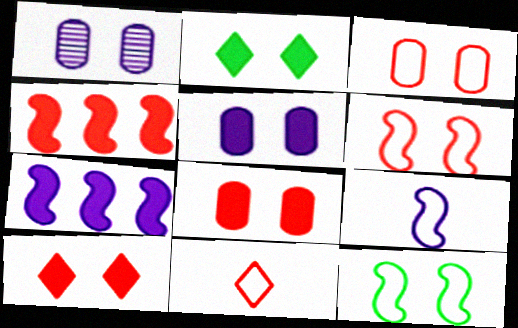[[1, 2, 6], 
[1, 10, 12]]